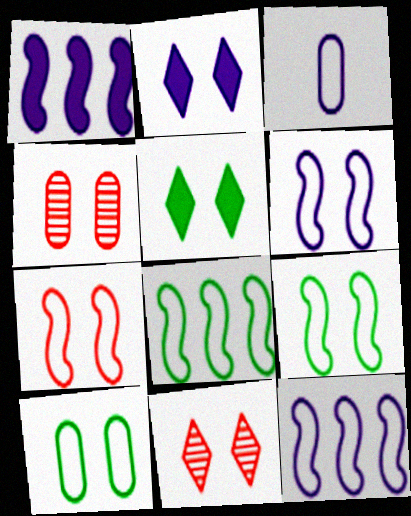[[2, 4, 9], 
[4, 5, 6], 
[6, 7, 9]]